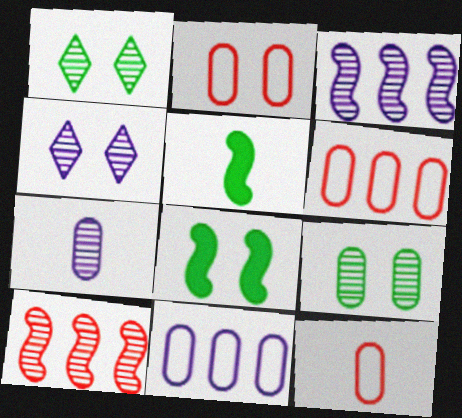[[1, 7, 10], 
[2, 4, 8], 
[2, 6, 12], 
[3, 4, 7], 
[4, 5, 6]]